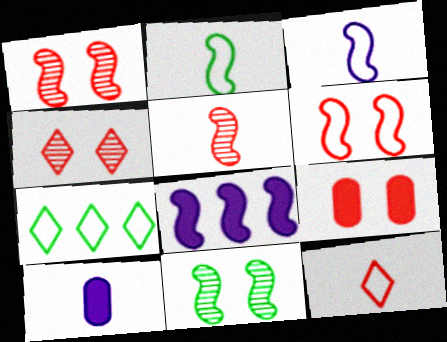[[1, 2, 8], 
[1, 7, 10], 
[4, 6, 9]]